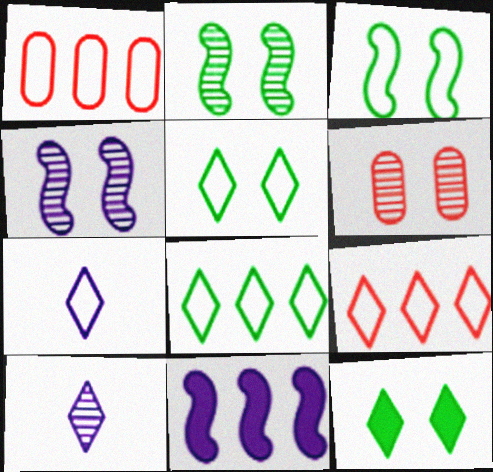[[1, 3, 7], 
[5, 7, 9], 
[9, 10, 12]]